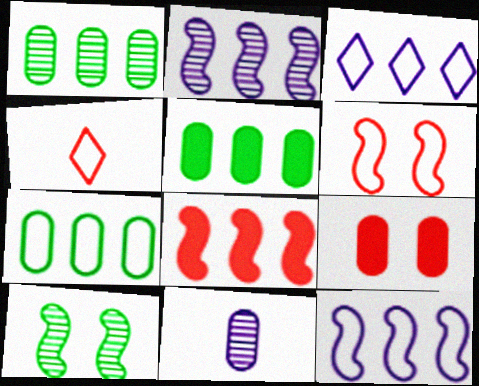[[1, 3, 8], 
[1, 5, 7], 
[7, 9, 11]]